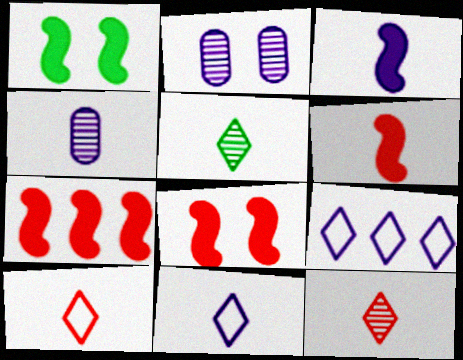[[1, 3, 7], 
[2, 3, 9], 
[3, 4, 11], 
[6, 7, 8]]